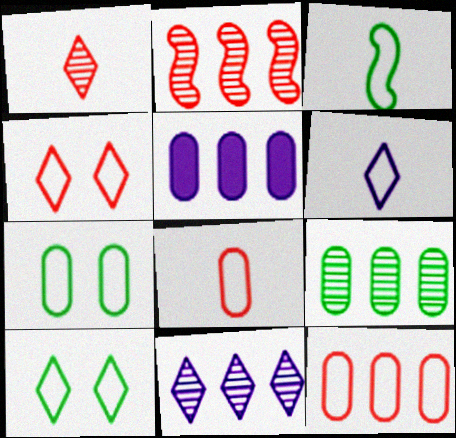[[2, 9, 11], 
[3, 6, 8], 
[5, 9, 12]]